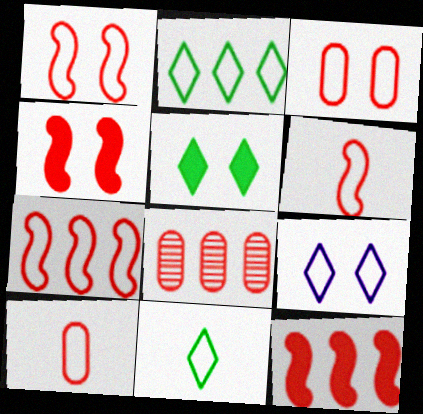[[1, 6, 7]]